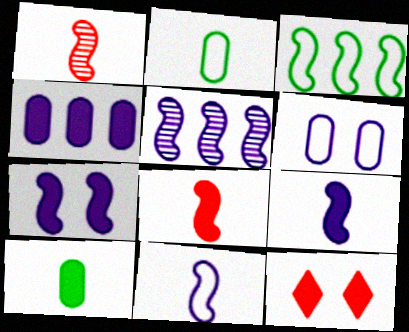[[1, 3, 7], 
[2, 5, 12], 
[5, 7, 11]]